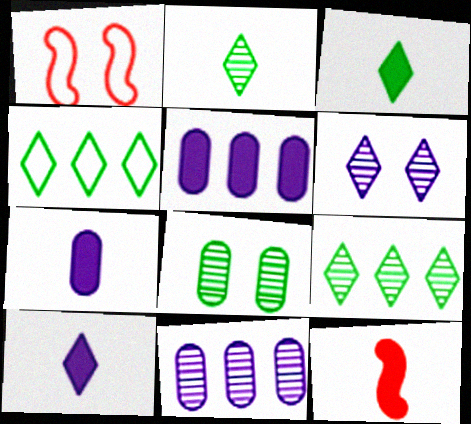[[1, 2, 5], 
[1, 3, 11], 
[1, 7, 9], 
[3, 7, 12]]